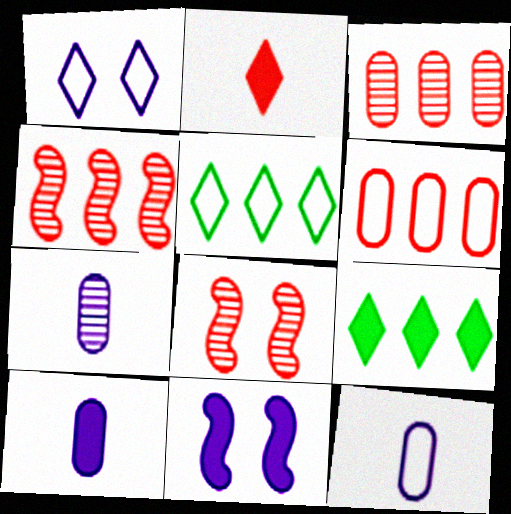[[2, 6, 8], 
[5, 8, 10], 
[7, 10, 12], 
[8, 9, 12]]